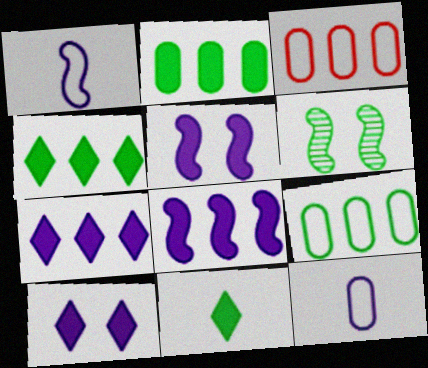[[6, 9, 11]]